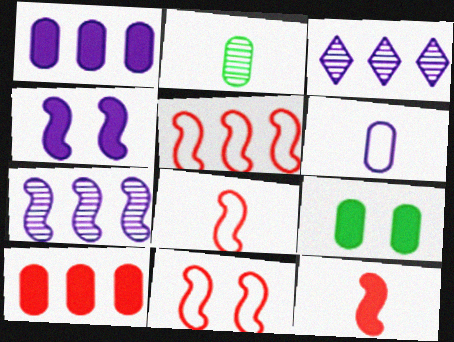[[3, 4, 6], 
[3, 8, 9], 
[5, 8, 11]]